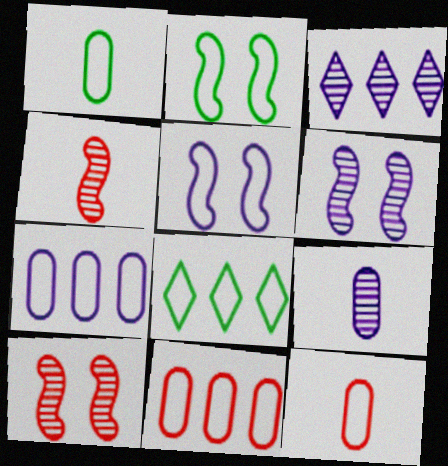[[1, 2, 8], 
[3, 6, 9], 
[5, 8, 12]]